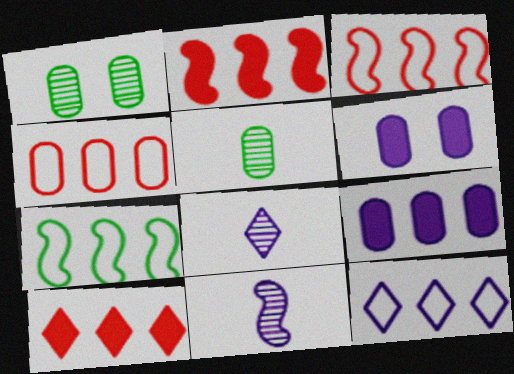[[4, 5, 6], 
[4, 7, 12], 
[6, 11, 12]]